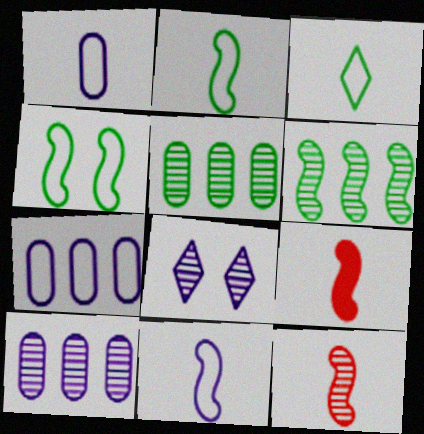[[5, 8, 12]]